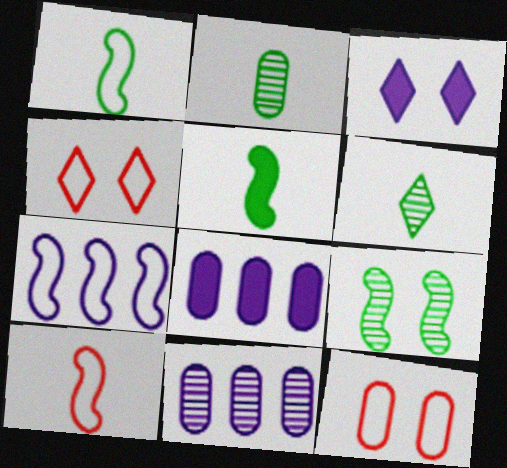[[2, 8, 12], 
[3, 9, 12], 
[4, 5, 11]]